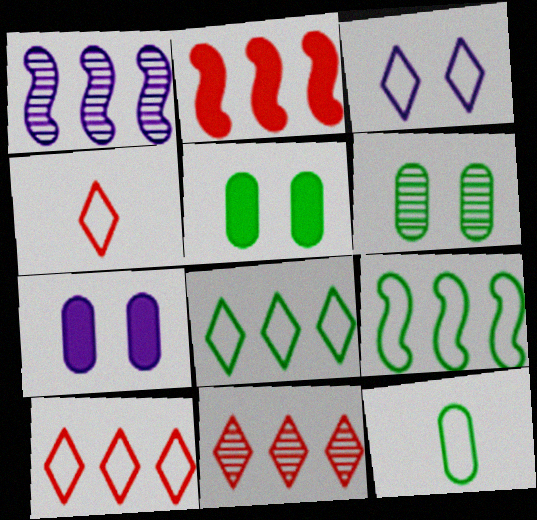[[1, 2, 9], 
[1, 4, 5], 
[3, 4, 8]]